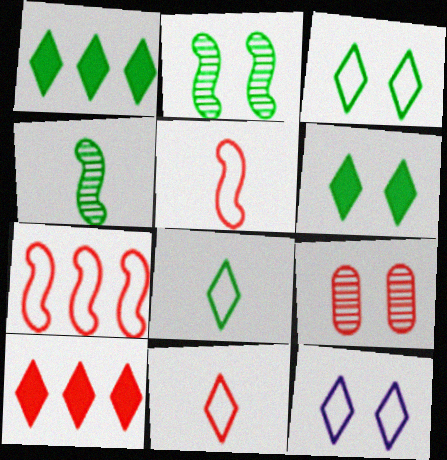[[5, 9, 10]]